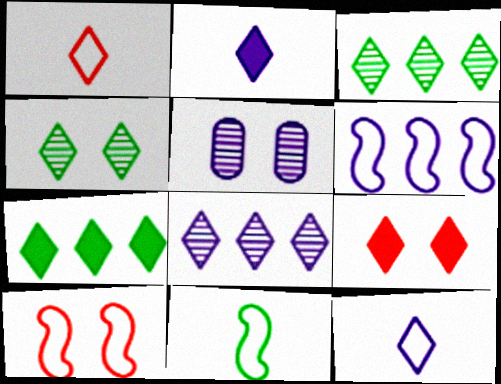[[2, 5, 6], 
[2, 7, 9], 
[3, 9, 12], 
[6, 10, 11]]